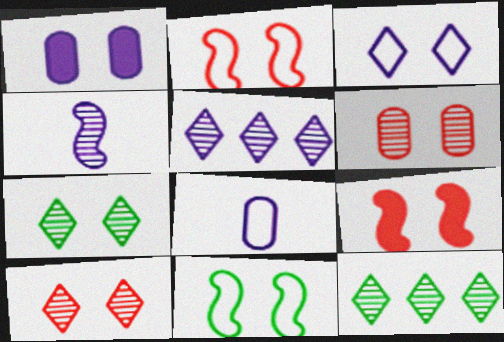[[1, 2, 7], 
[1, 10, 11], 
[4, 6, 12], 
[8, 9, 12]]